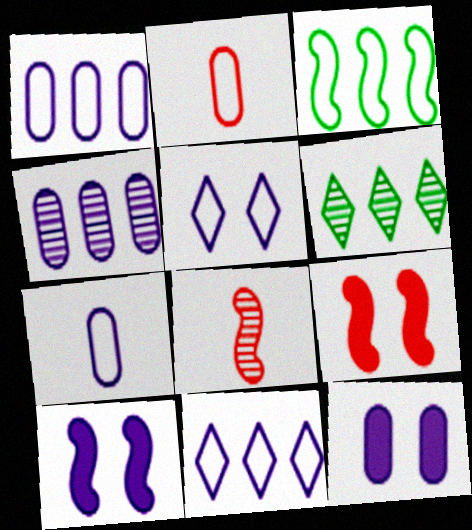[[2, 3, 5], 
[2, 6, 10], 
[3, 8, 10], 
[4, 7, 12], 
[6, 7, 9]]